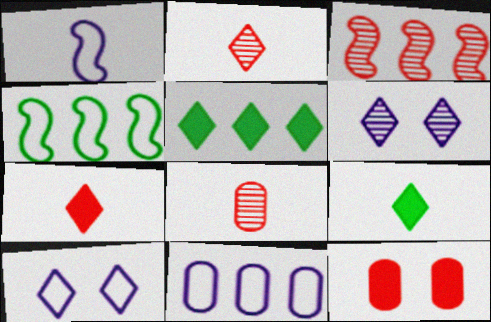[[1, 8, 9], 
[1, 10, 11], 
[2, 5, 10], 
[3, 5, 11]]